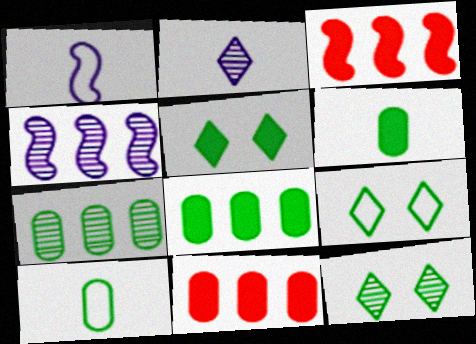[[1, 11, 12], 
[5, 9, 12]]